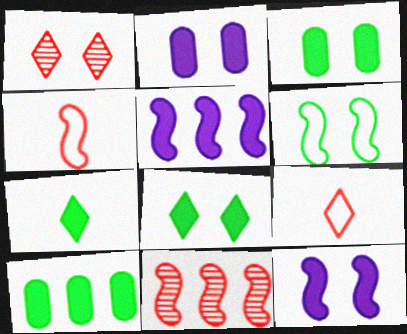[[1, 2, 6]]